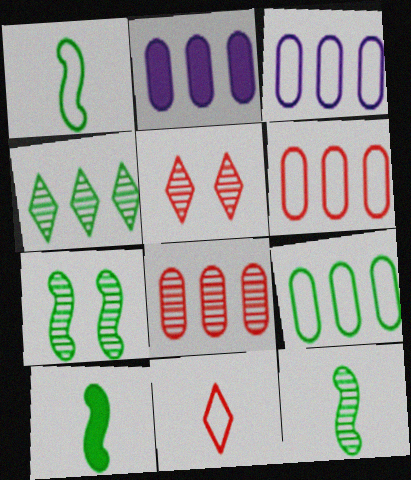[[1, 2, 5], 
[1, 10, 12], 
[2, 7, 11], 
[2, 8, 9], 
[3, 5, 10], 
[3, 6, 9]]